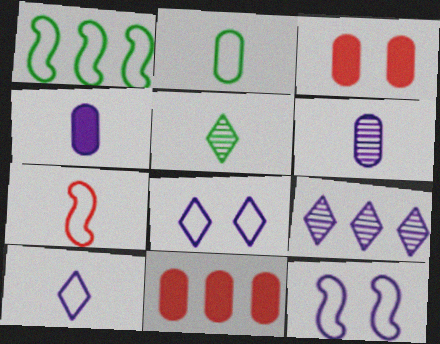[[1, 7, 12], 
[1, 9, 11], 
[2, 7, 10], 
[4, 5, 7], 
[4, 9, 12], 
[5, 11, 12]]